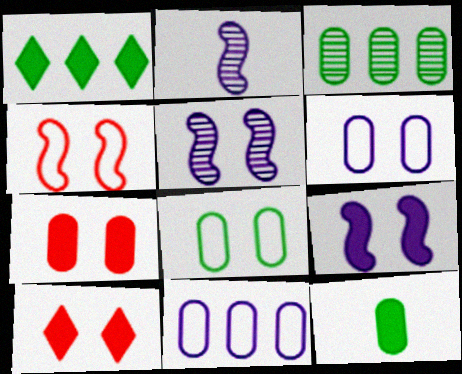[[3, 8, 12], 
[5, 8, 10]]